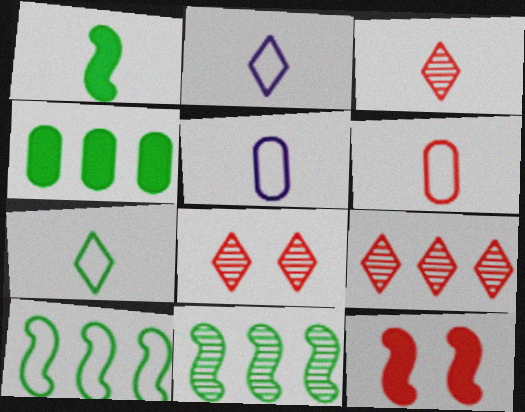[[1, 3, 5], 
[3, 8, 9], 
[6, 9, 12]]